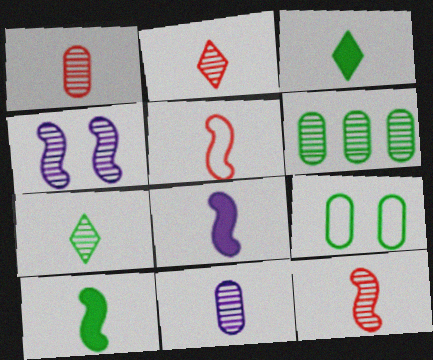[[1, 2, 12], 
[2, 4, 6], 
[3, 5, 11], 
[7, 11, 12]]